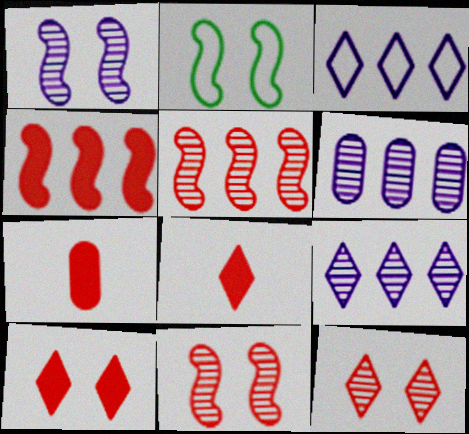[[2, 6, 8], 
[2, 7, 9], 
[4, 7, 10]]